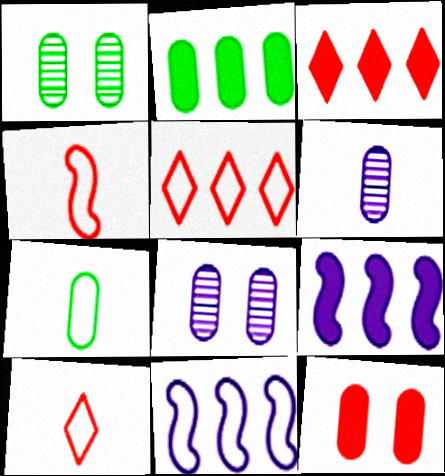[[1, 2, 7], 
[1, 9, 10], 
[2, 3, 9]]